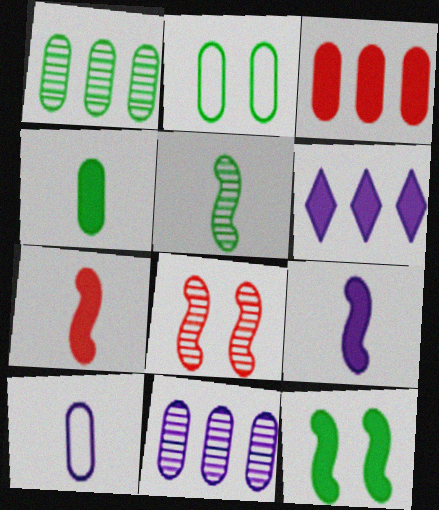[[1, 2, 4]]